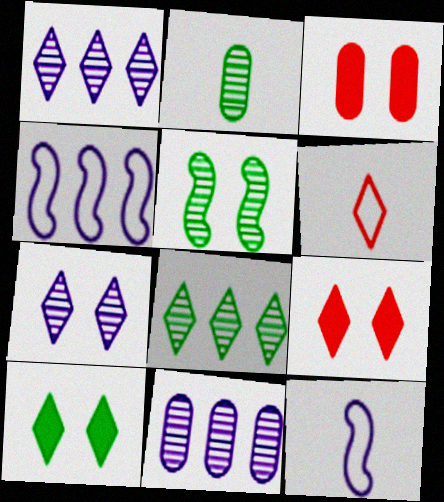[[1, 6, 10], 
[2, 4, 9], 
[2, 5, 8], 
[3, 8, 12]]